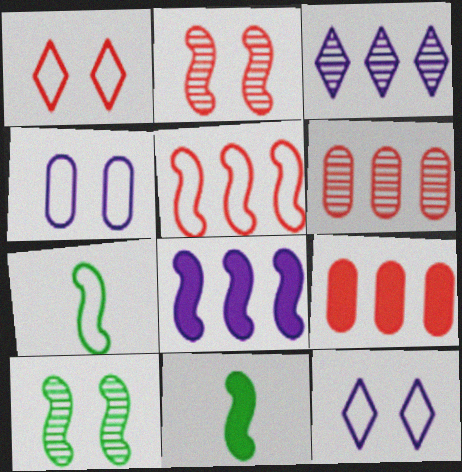[[2, 7, 8], 
[6, 11, 12]]